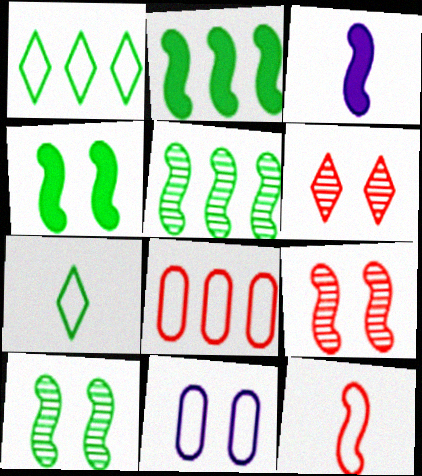[[1, 11, 12], 
[4, 6, 11]]